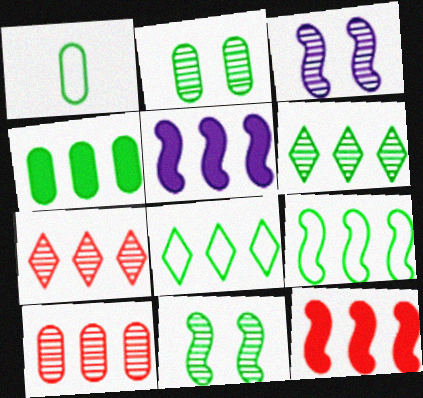[[1, 2, 4], 
[4, 6, 9], 
[5, 8, 10]]